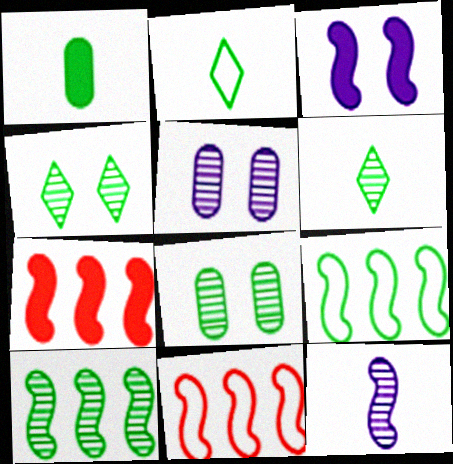[[1, 4, 9], 
[2, 5, 7], 
[6, 8, 10]]